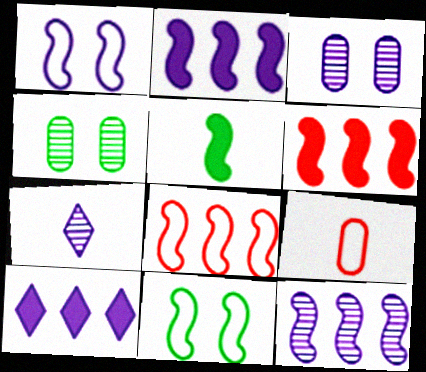[[3, 7, 12], 
[5, 7, 9]]